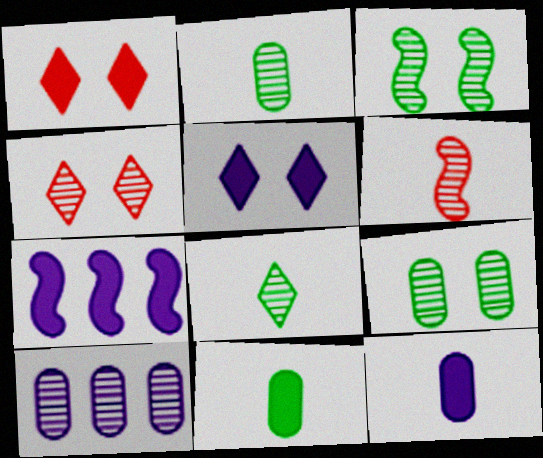[[1, 7, 11], 
[5, 7, 12]]